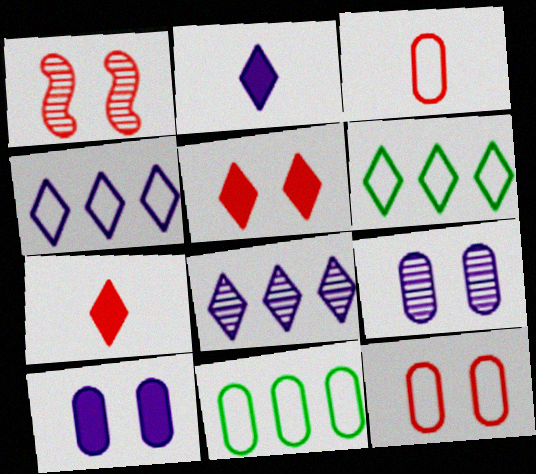[[1, 2, 11], 
[1, 5, 12]]